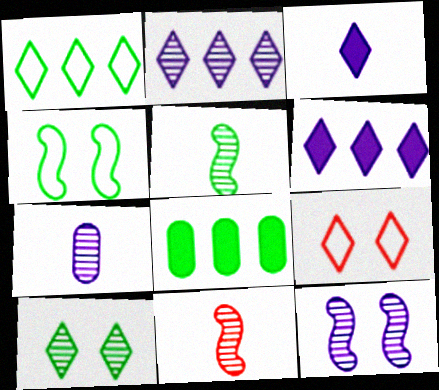[[2, 7, 12]]